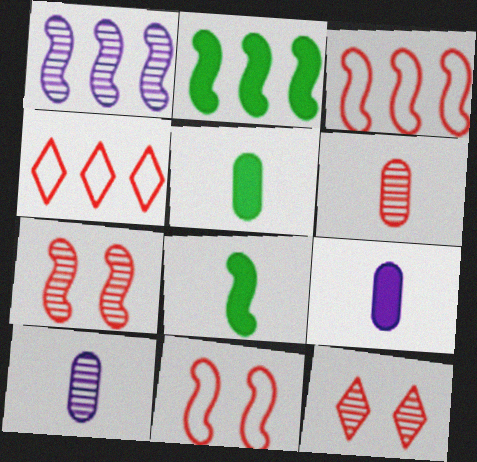[[1, 2, 3], 
[1, 8, 11]]